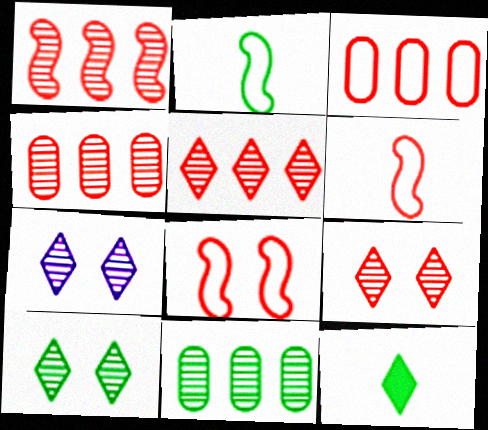[[1, 4, 5], 
[7, 9, 10]]